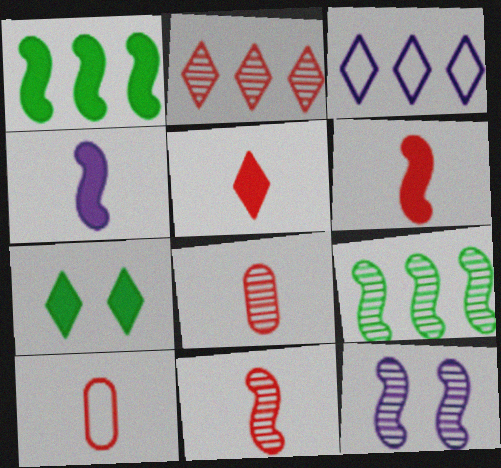[[5, 10, 11], 
[9, 11, 12]]